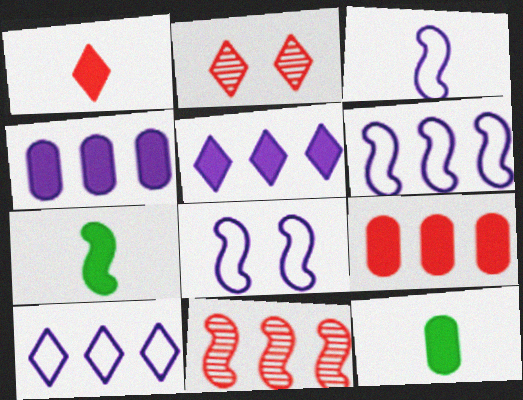[[2, 6, 12], 
[3, 6, 8], 
[7, 8, 11]]